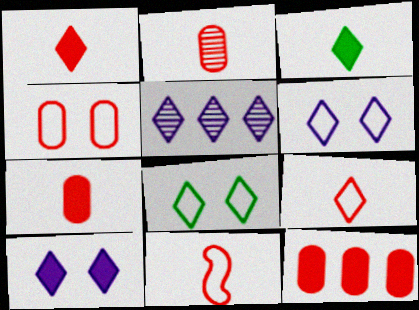[[1, 2, 11], 
[1, 5, 8], 
[2, 4, 12]]